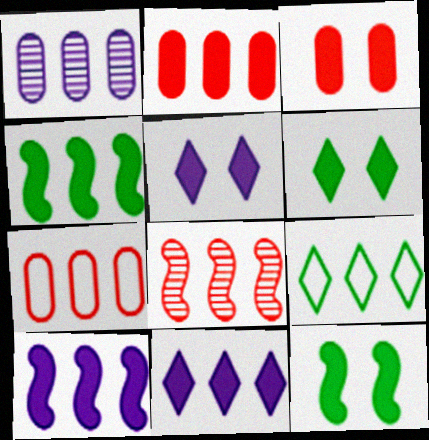[[2, 4, 11], 
[3, 5, 12]]